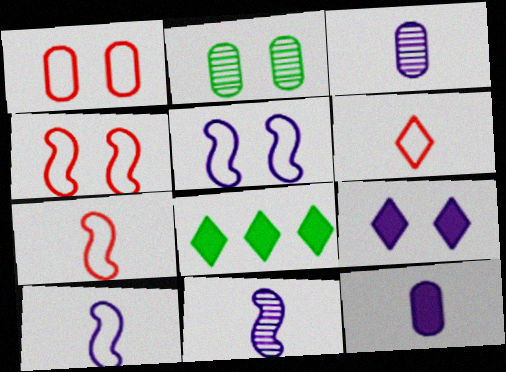[[1, 8, 11], 
[2, 4, 9], 
[3, 4, 8]]